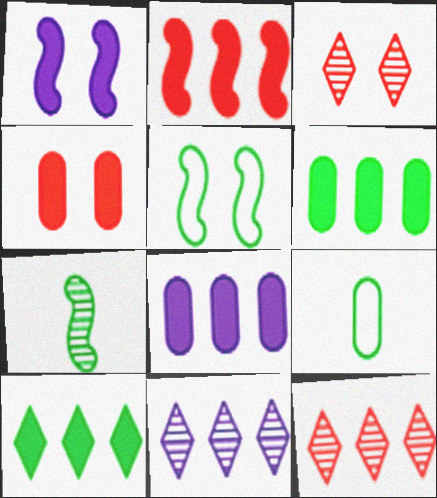[[1, 9, 12], 
[2, 8, 10]]